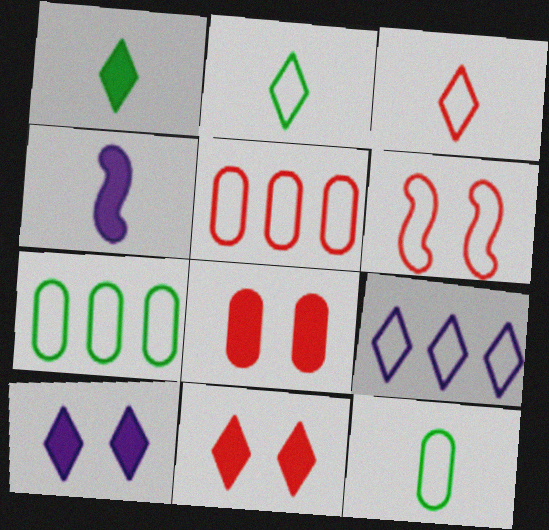[[3, 5, 6], 
[6, 9, 12]]